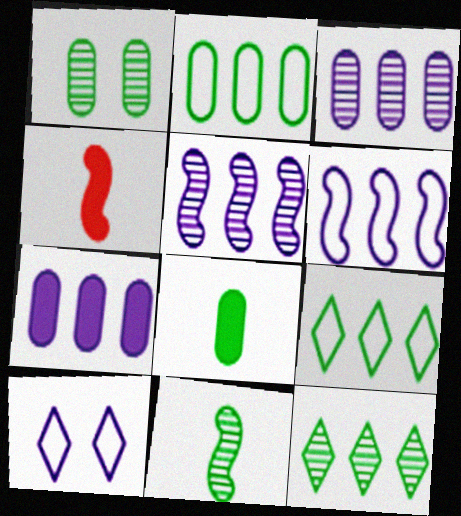[[1, 2, 8], 
[1, 11, 12]]